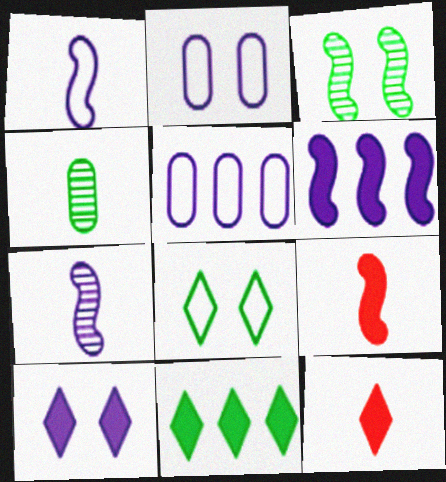[[1, 4, 12], 
[3, 5, 12], 
[5, 7, 10], 
[10, 11, 12]]